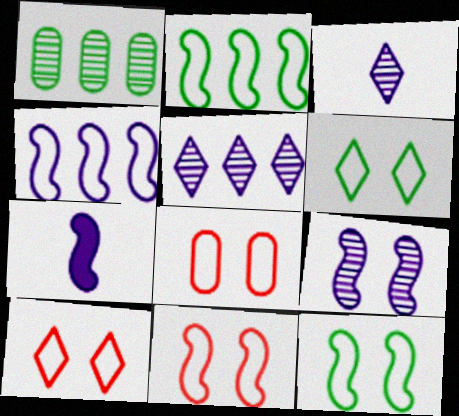[[1, 7, 10], 
[4, 7, 9], 
[8, 10, 11]]